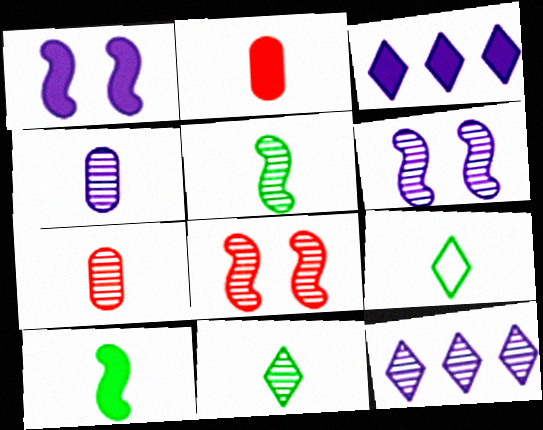[[4, 6, 12]]